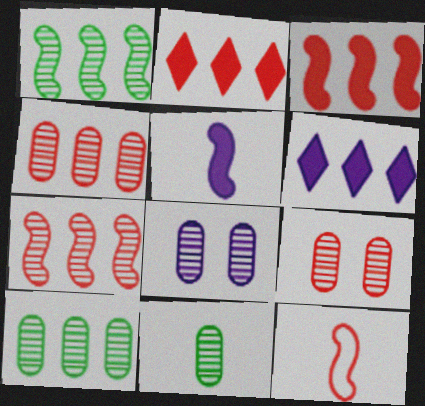[[2, 9, 12], 
[4, 8, 11]]